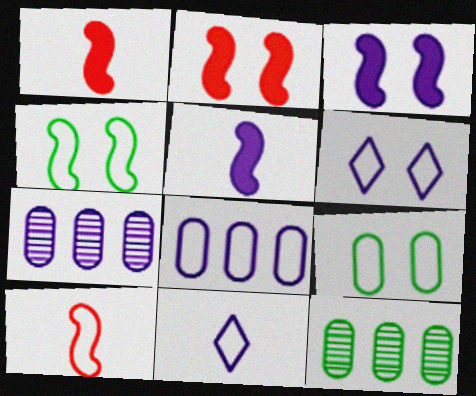[[1, 6, 12], 
[2, 11, 12], 
[3, 7, 11], 
[5, 6, 7]]